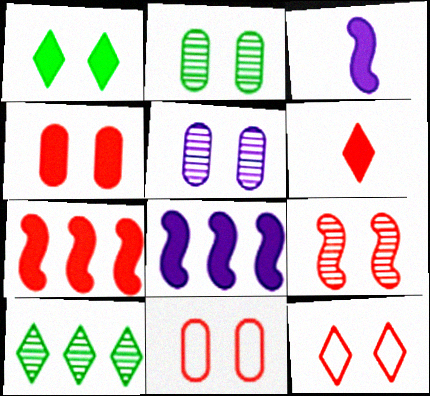[[3, 10, 11], 
[4, 6, 7], 
[4, 9, 12]]